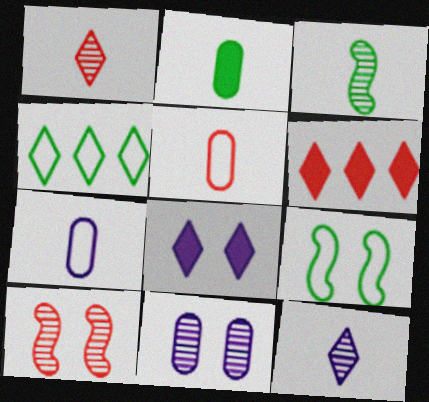[[1, 4, 8], 
[5, 6, 10]]